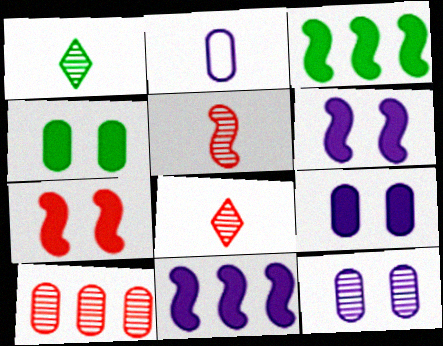[[2, 4, 10]]